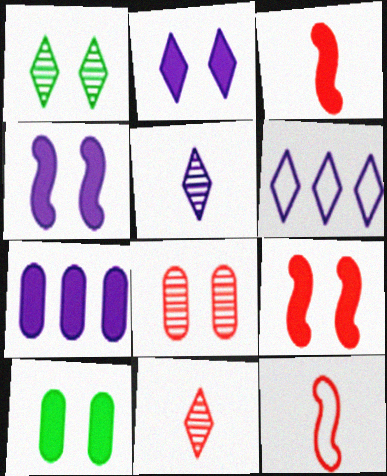[[1, 7, 12], 
[2, 5, 6], 
[2, 9, 10]]